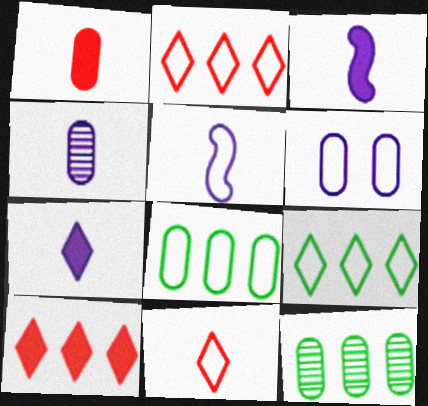[[1, 6, 12], 
[4, 5, 7]]